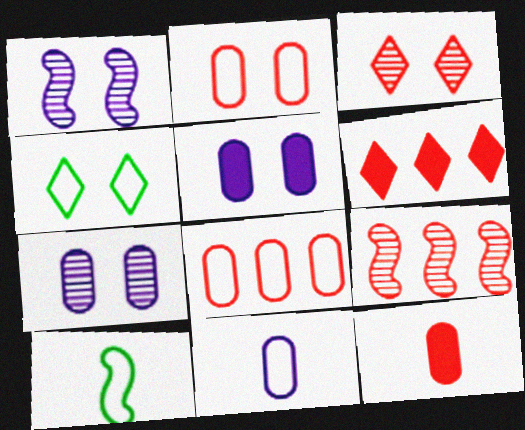[[6, 7, 10], 
[6, 8, 9]]